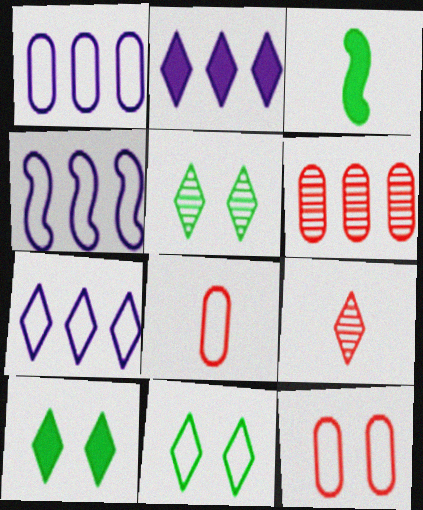[[1, 4, 7], 
[2, 9, 11], 
[4, 8, 11], 
[5, 10, 11], 
[7, 9, 10]]